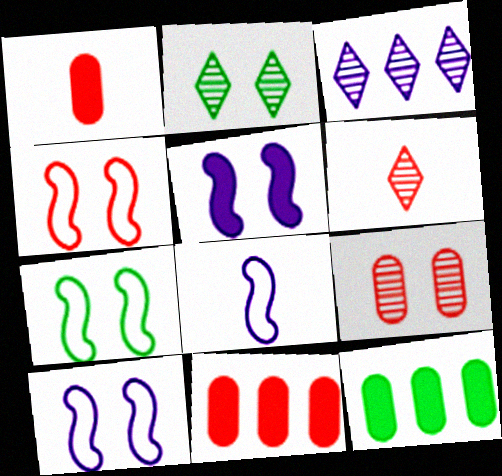[[1, 3, 7], 
[2, 3, 6], 
[2, 8, 11], 
[4, 6, 11], 
[4, 7, 10], 
[6, 10, 12]]